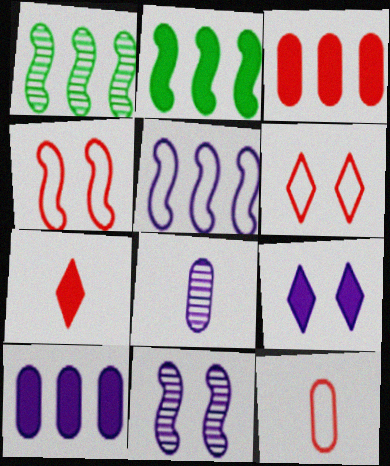[[1, 9, 12], 
[2, 6, 8], 
[5, 8, 9]]